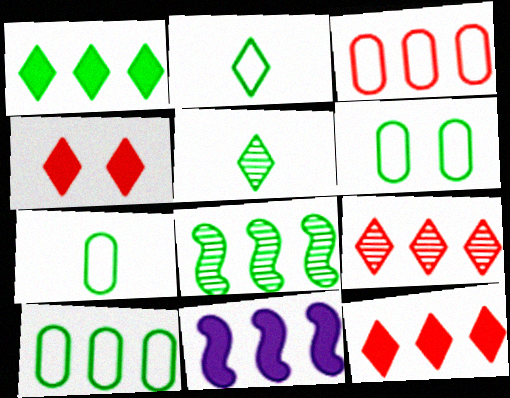[[1, 8, 10], 
[6, 7, 10], 
[9, 10, 11]]